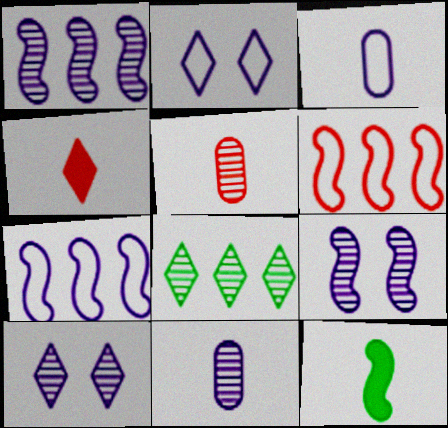[[1, 10, 11], 
[2, 3, 7], 
[2, 4, 8], 
[5, 8, 9], 
[6, 9, 12]]